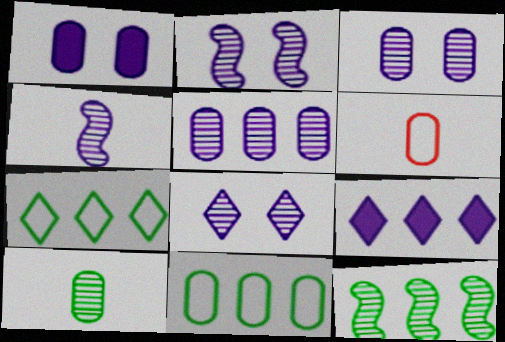[[2, 3, 8], 
[4, 5, 8]]